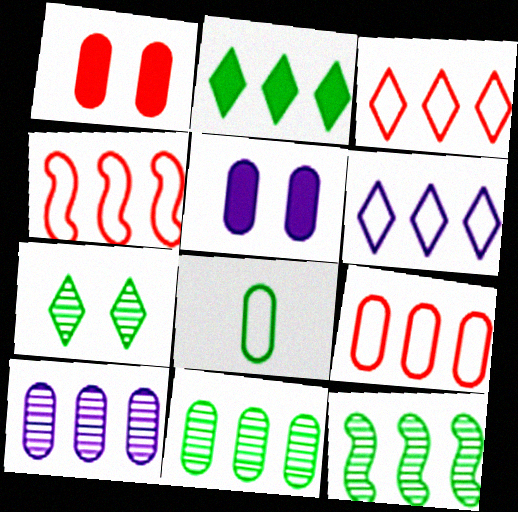[[1, 8, 10], 
[2, 4, 10], 
[3, 4, 9]]